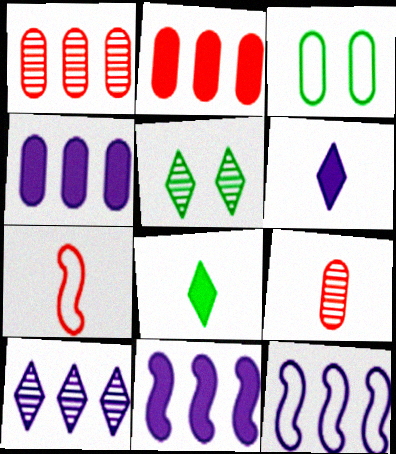[[3, 4, 9], 
[4, 5, 7], 
[4, 10, 12]]